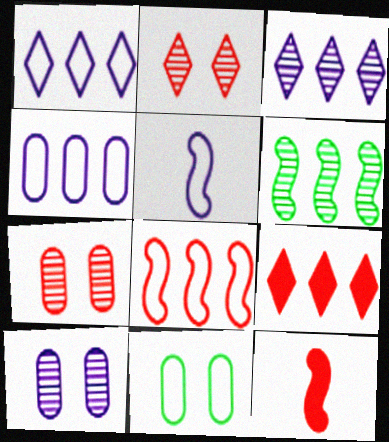[[3, 11, 12], 
[4, 6, 9]]